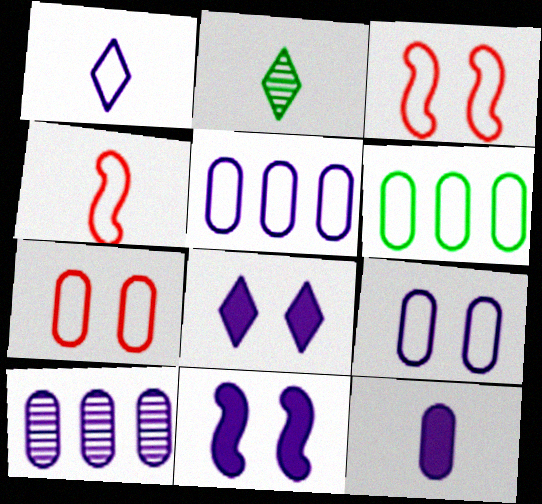[[1, 3, 6], 
[1, 10, 11], 
[2, 4, 12], 
[9, 10, 12]]